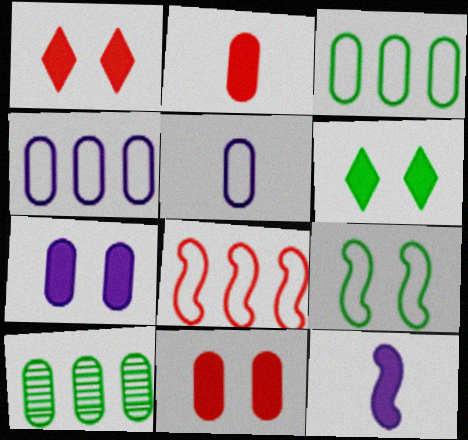[[5, 10, 11]]